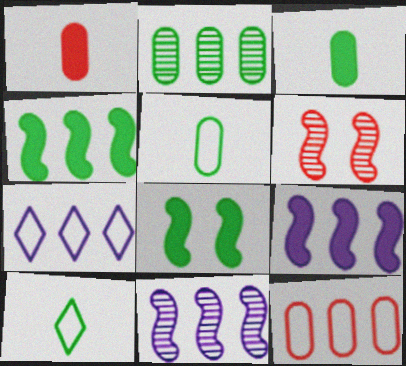[[2, 8, 10], 
[3, 6, 7]]